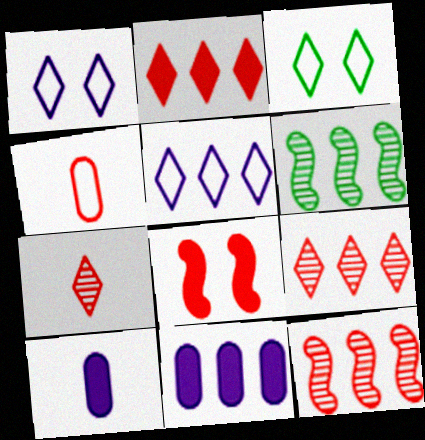[[3, 10, 12], 
[4, 8, 9]]